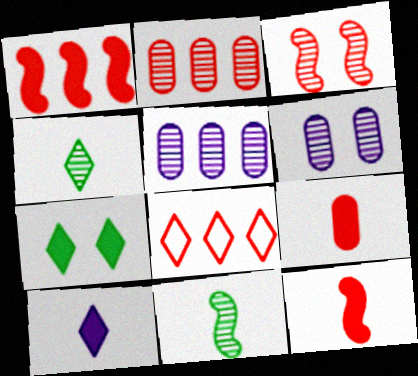[[1, 2, 8], 
[3, 4, 5], 
[3, 8, 9]]